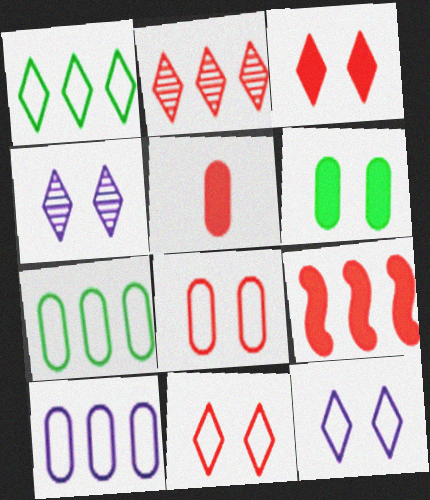[[3, 5, 9]]